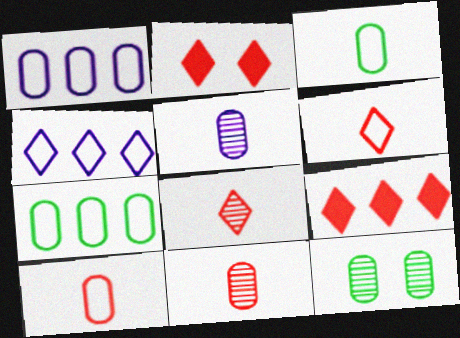[]